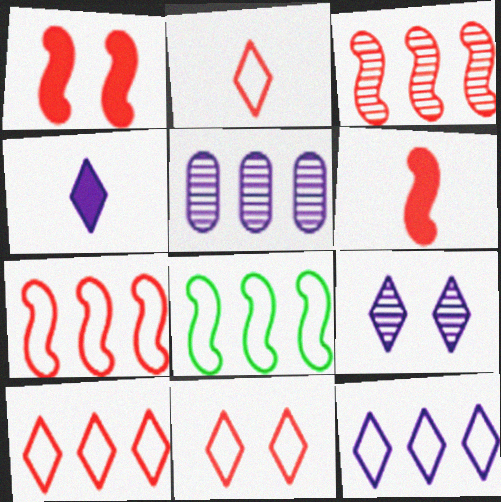[[2, 10, 11], 
[4, 9, 12]]